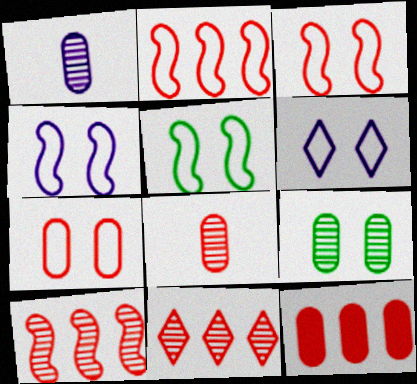[[2, 11, 12], 
[3, 4, 5], 
[5, 6, 7], 
[7, 8, 12]]